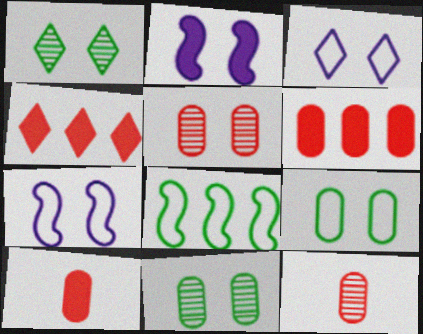[]